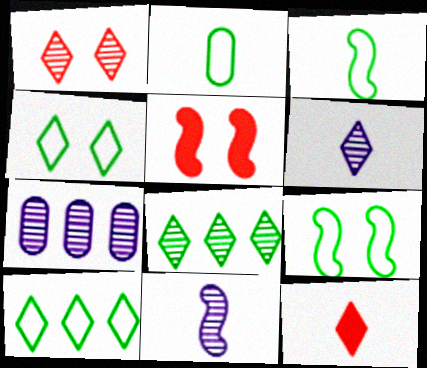[[1, 6, 8], 
[2, 9, 10], 
[2, 11, 12], 
[7, 9, 12]]